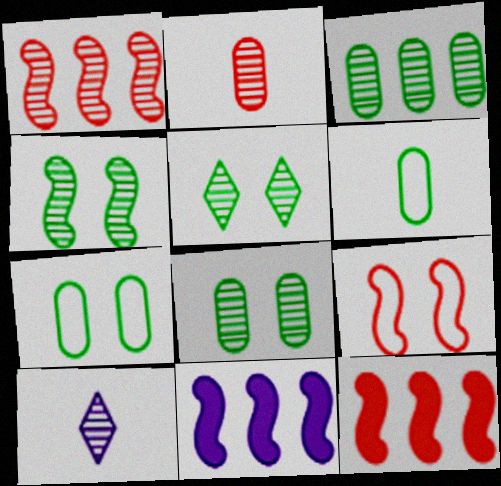[[1, 8, 10], 
[4, 5, 8], 
[7, 10, 12]]